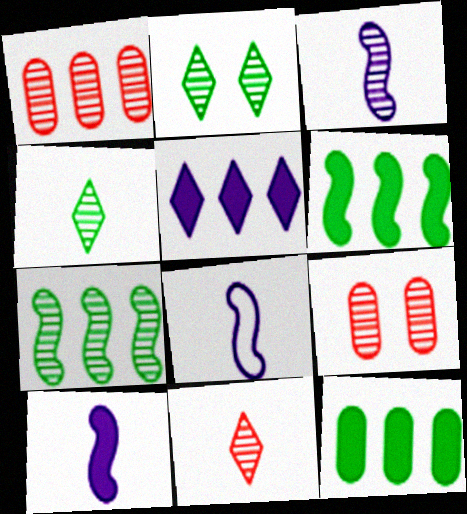[[1, 2, 3], 
[3, 8, 10]]